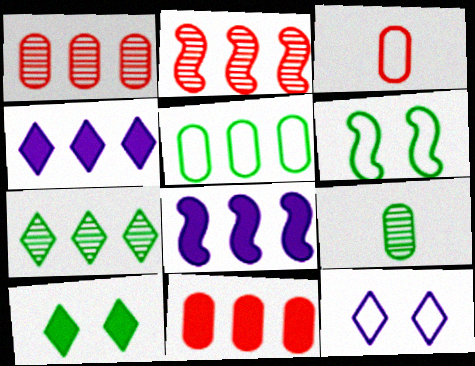[[2, 4, 5]]